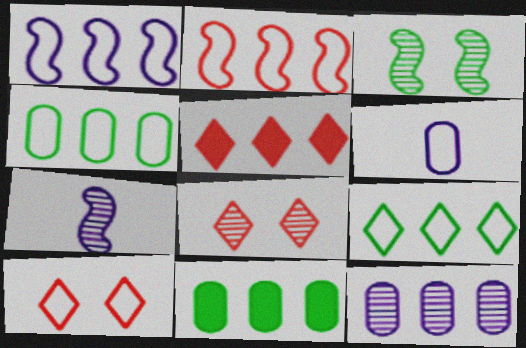[[3, 5, 6], 
[7, 10, 11]]